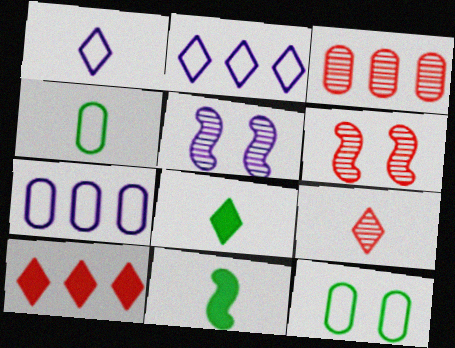[[1, 8, 9], 
[3, 6, 9], 
[4, 5, 10], 
[6, 7, 8]]